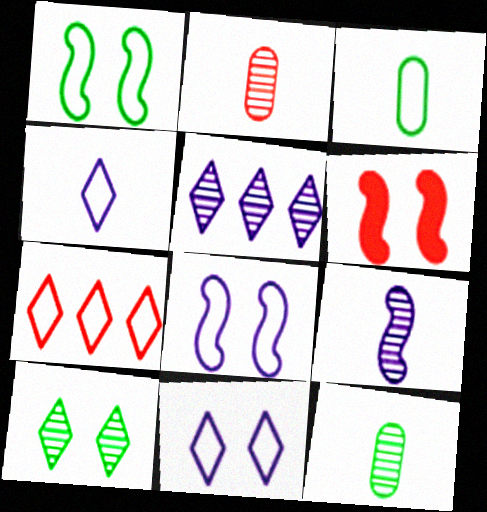[[2, 6, 7], 
[3, 5, 6], 
[3, 7, 8]]